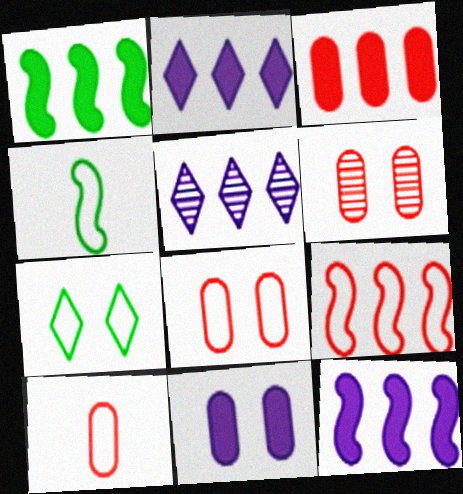[[1, 2, 3], 
[2, 4, 6], 
[3, 6, 10]]